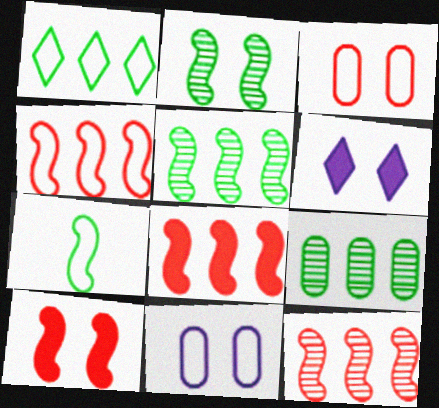[[2, 3, 6], 
[4, 8, 12]]